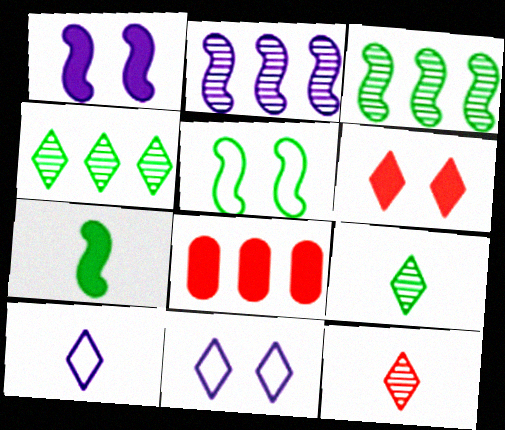[[3, 5, 7], 
[4, 6, 10]]